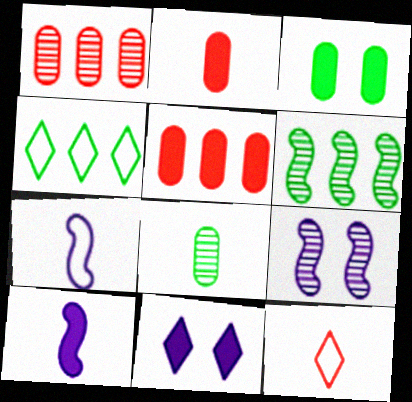[[2, 4, 9], 
[8, 10, 12]]